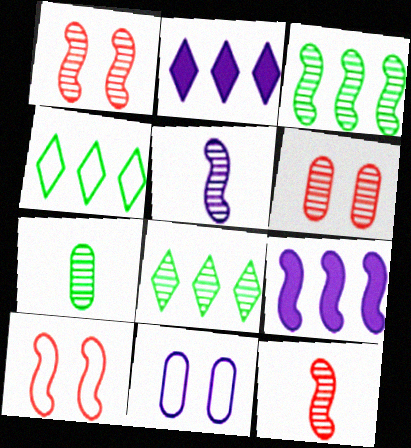[[1, 3, 5], 
[2, 5, 11], 
[2, 7, 10], 
[5, 6, 8]]